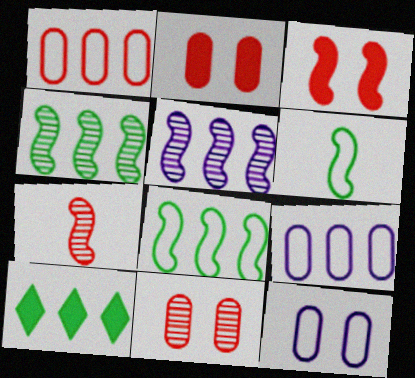[[1, 5, 10], 
[3, 5, 6], 
[7, 10, 12]]